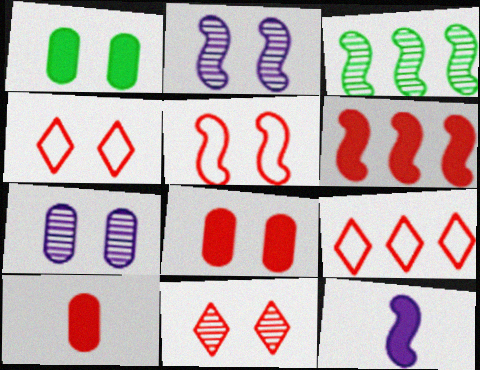[[1, 2, 4], 
[3, 5, 12], 
[5, 8, 11]]